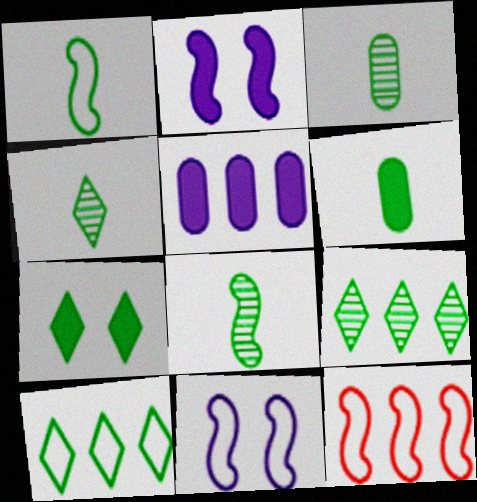[[1, 4, 6], 
[1, 11, 12], 
[2, 8, 12], 
[3, 4, 8], 
[4, 7, 10], 
[5, 9, 12]]